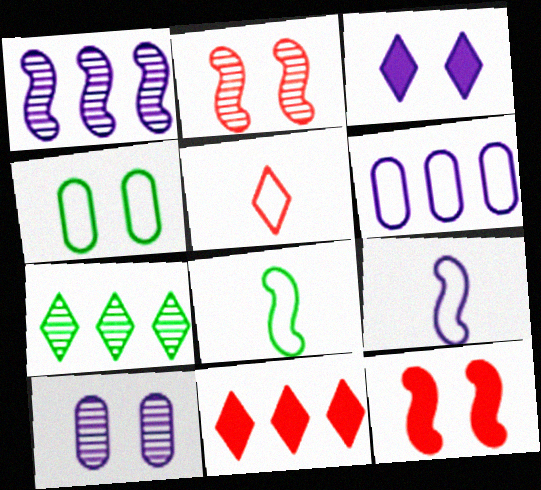[[1, 8, 12], 
[2, 3, 4], 
[3, 5, 7], 
[8, 10, 11]]